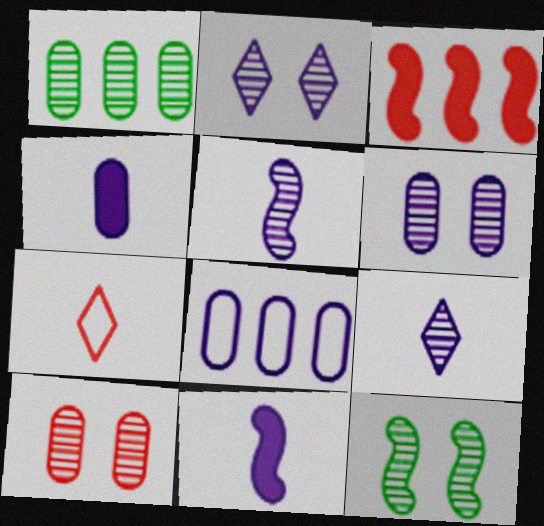[[2, 8, 11], 
[2, 10, 12], 
[3, 7, 10], 
[4, 6, 8]]